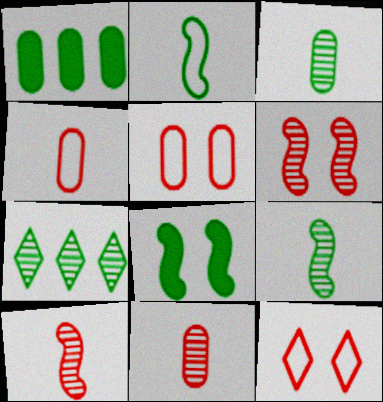[]